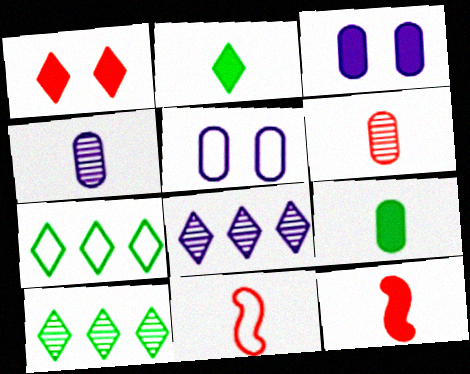[[2, 4, 11], 
[3, 10, 11], 
[5, 7, 11], 
[5, 10, 12]]